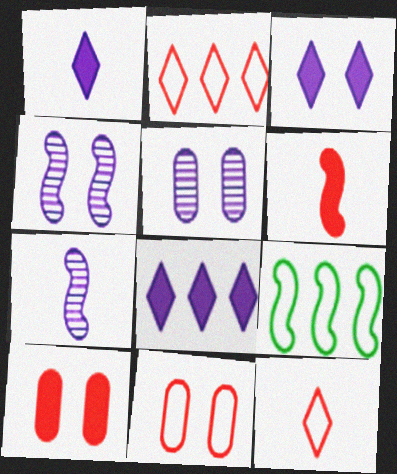[[1, 3, 8], 
[4, 6, 9]]